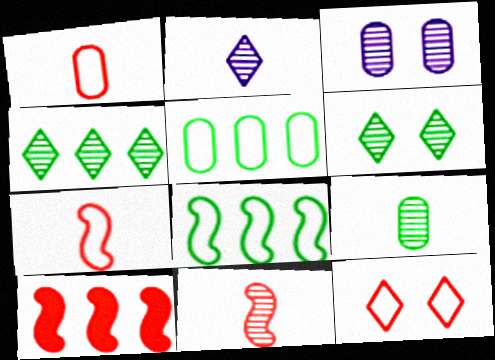[[2, 9, 11], 
[3, 4, 11]]